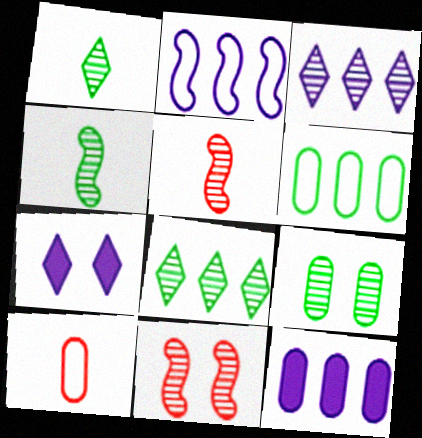[[2, 3, 12], 
[3, 5, 9], 
[4, 8, 9], 
[5, 6, 7], 
[9, 10, 12]]